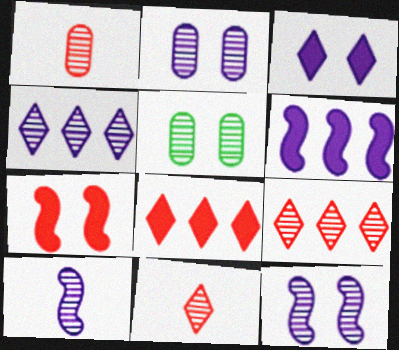[[2, 4, 10], 
[5, 9, 10]]